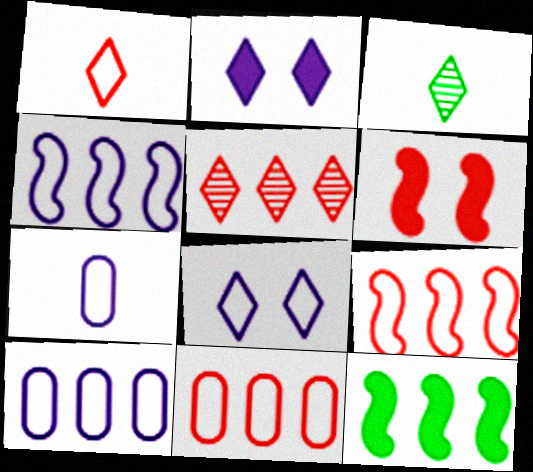[[3, 6, 10], 
[4, 7, 8], 
[5, 10, 12]]